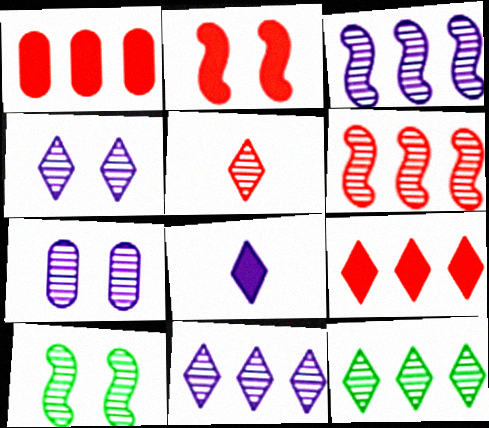[[4, 5, 12]]